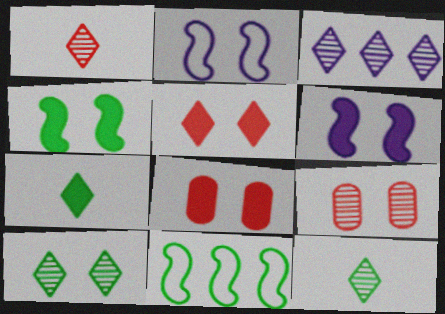[[1, 3, 10], 
[2, 8, 10]]